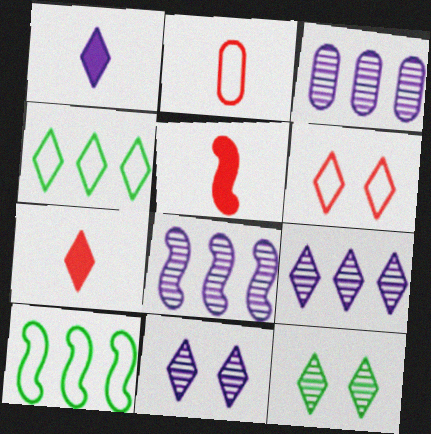[[3, 8, 9], 
[4, 7, 11]]